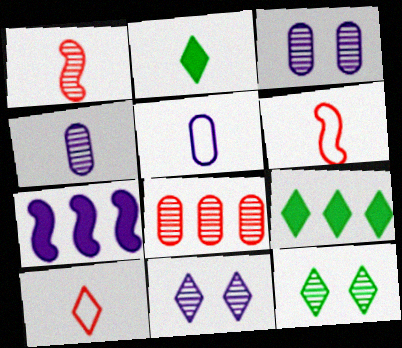[[1, 2, 5], 
[2, 4, 6], 
[3, 6, 9], 
[5, 7, 11], 
[9, 10, 11]]